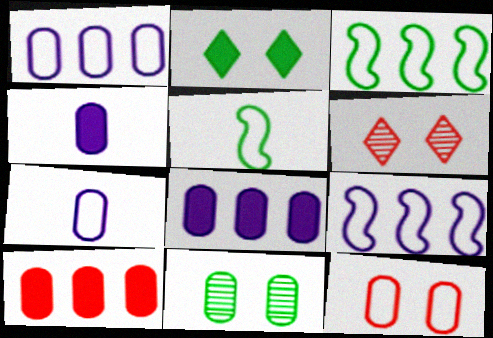[[3, 4, 6], 
[5, 6, 8], 
[7, 10, 11]]